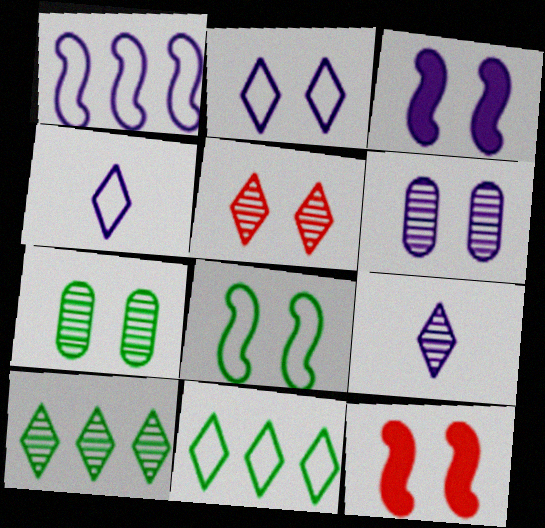[[2, 3, 6], 
[2, 7, 12], 
[5, 9, 10]]